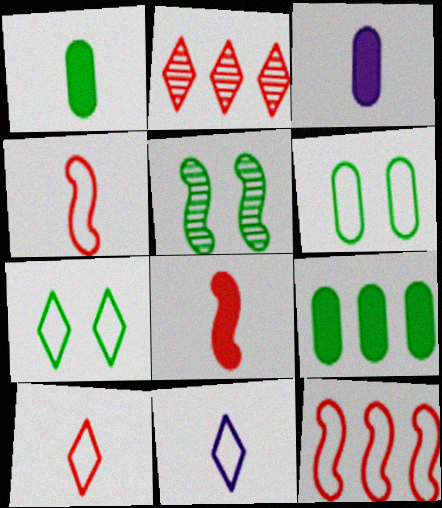[[6, 11, 12]]